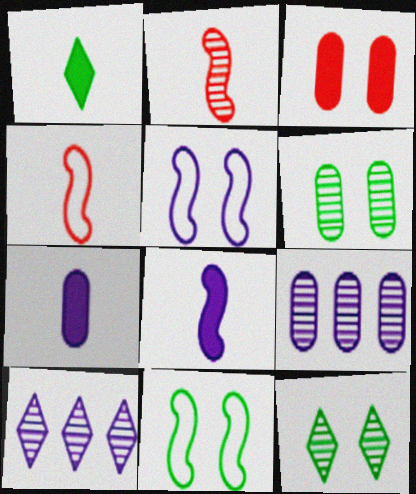[[2, 6, 10], 
[2, 9, 12], 
[3, 5, 12], 
[5, 7, 10]]